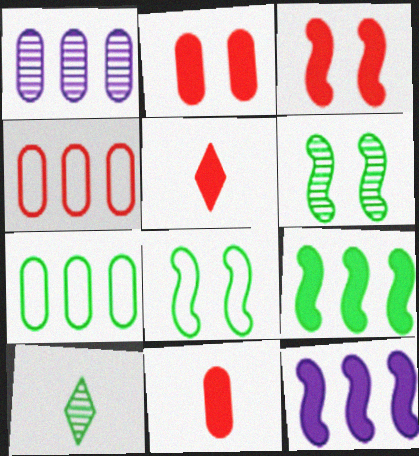[[1, 5, 8]]